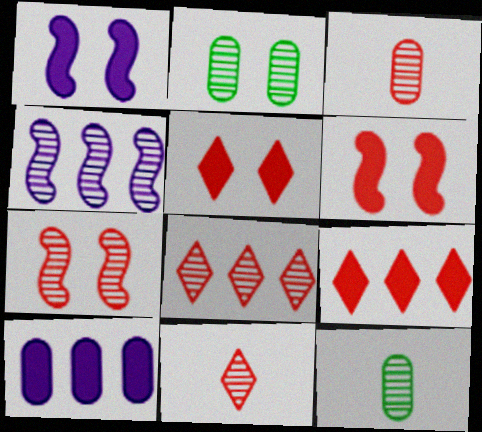[[2, 4, 11], 
[3, 7, 8]]